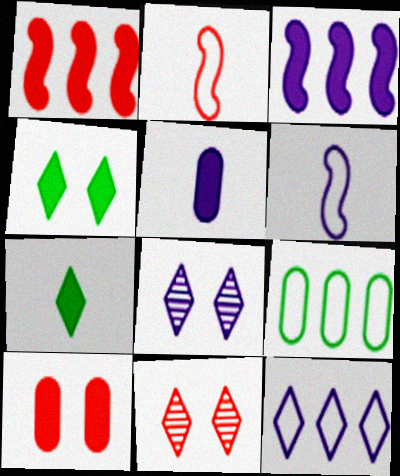[[1, 4, 5], 
[3, 7, 10], 
[7, 11, 12]]